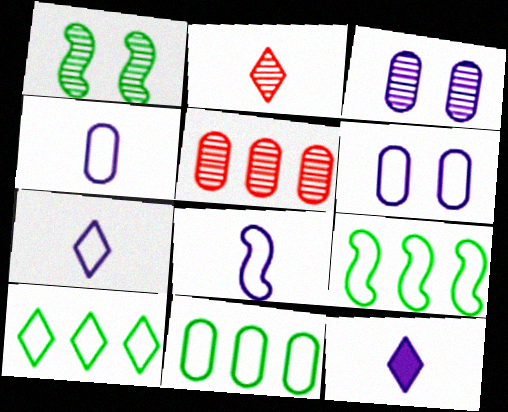[[4, 7, 8], 
[9, 10, 11]]